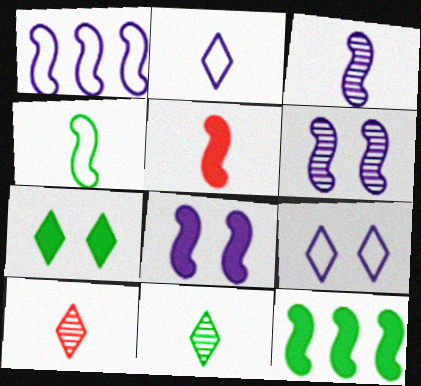[[1, 3, 8], 
[3, 4, 5], 
[5, 8, 12]]